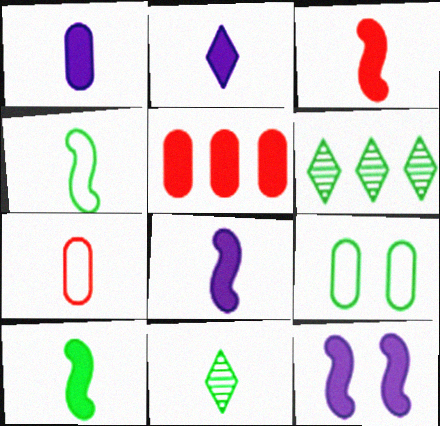[[1, 2, 8], 
[3, 8, 10], 
[6, 7, 12], 
[6, 9, 10], 
[7, 8, 11]]